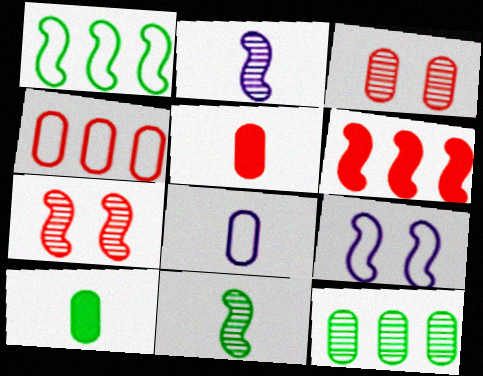[[3, 4, 5], 
[6, 9, 11]]